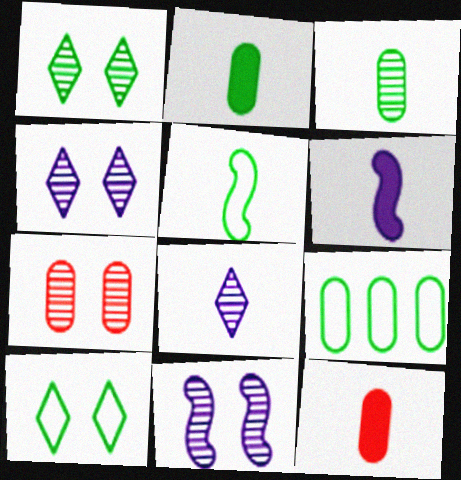[[1, 7, 11], 
[5, 8, 12], 
[5, 9, 10]]